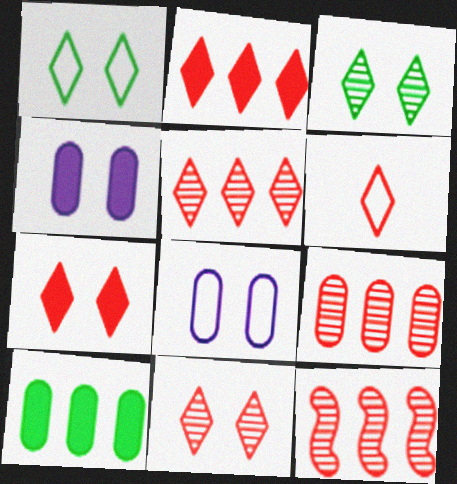[[2, 6, 11], 
[5, 6, 7], 
[5, 9, 12]]